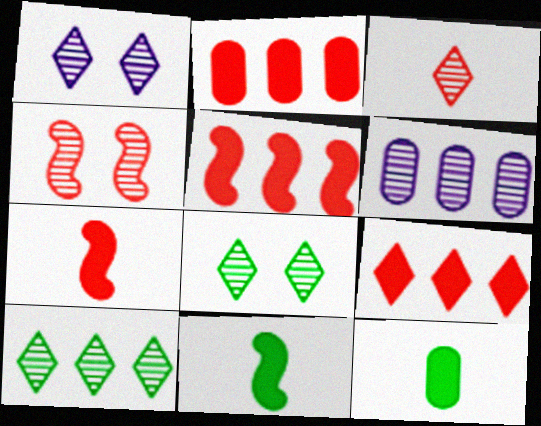[[1, 3, 10], 
[2, 5, 9]]